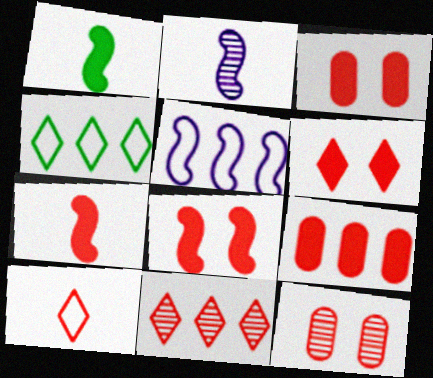[[2, 3, 4], 
[3, 6, 8], 
[6, 7, 9], 
[6, 10, 11]]